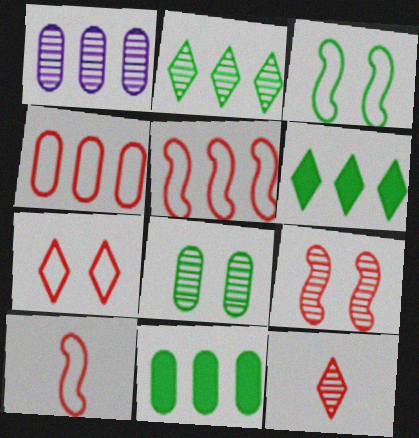[[1, 4, 11], 
[1, 5, 6], 
[4, 7, 10]]